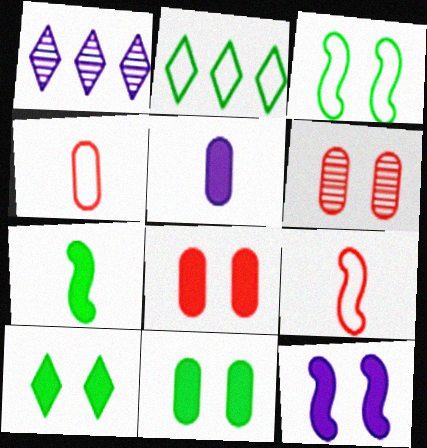[[1, 9, 11], 
[8, 10, 12]]